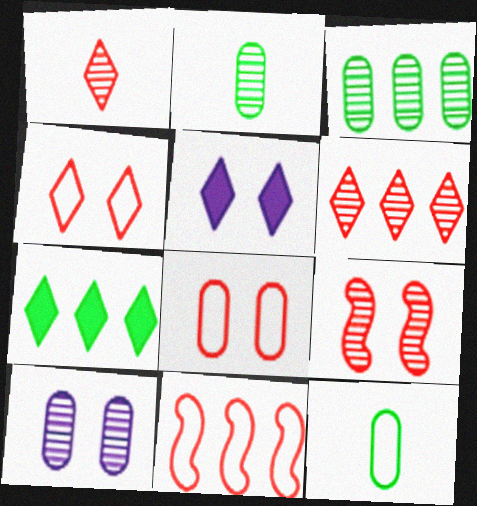[[2, 5, 11]]